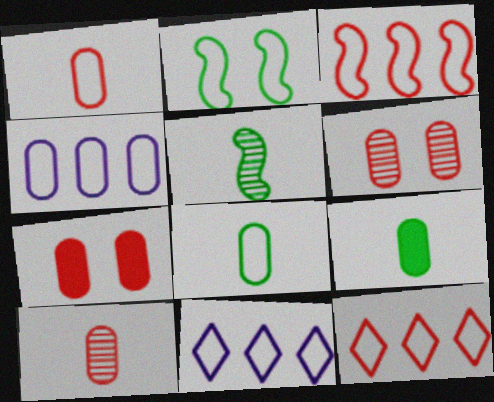[[1, 2, 11], 
[4, 6, 9], 
[5, 7, 11]]